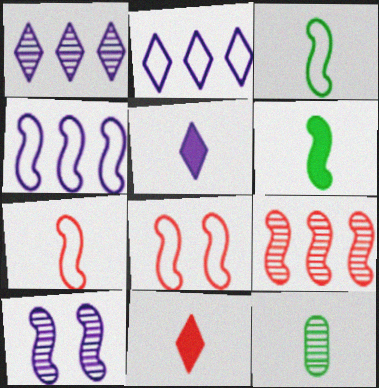[[3, 4, 8], 
[5, 7, 12]]